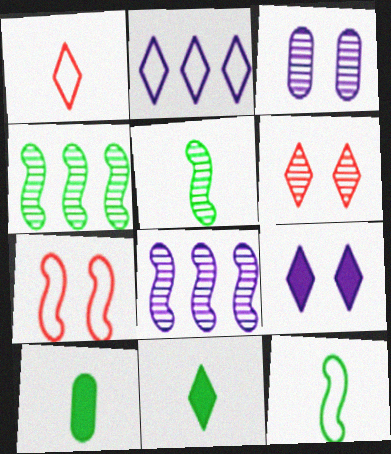[[2, 6, 11]]